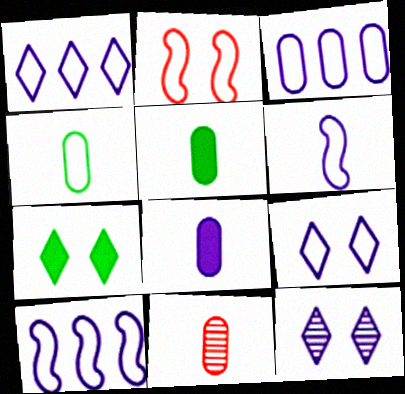[[1, 2, 4], 
[1, 3, 10], 
[3, 6, 9], 
[4, 8, 11], 
[7, 10, 11], 
[8, 10, 12]]